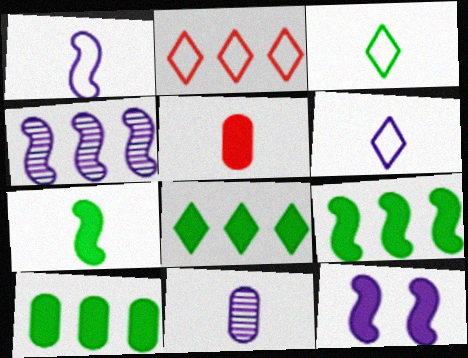[[1, 4, 12], 
[2, 4, 10], 
[5, 8, 12], 
[8, 9, 10]]